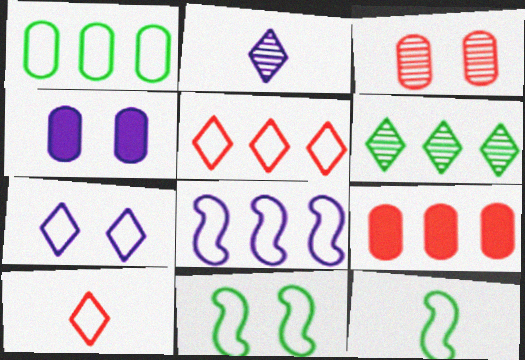[[1, 5, 8], 
[2, 4, 8], 
[2, 9, 11], 
[6, 8, 9]]